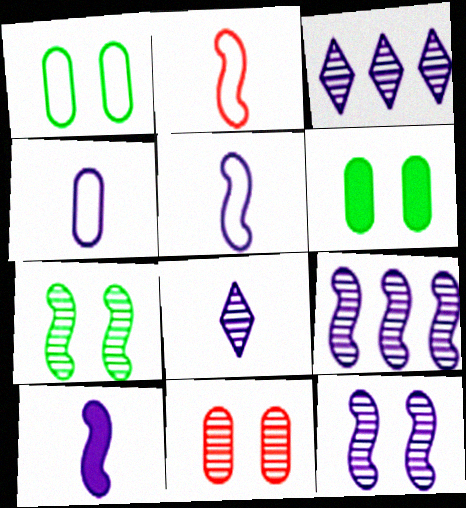[[2, 3, 6], 
[4, 8, 10]]